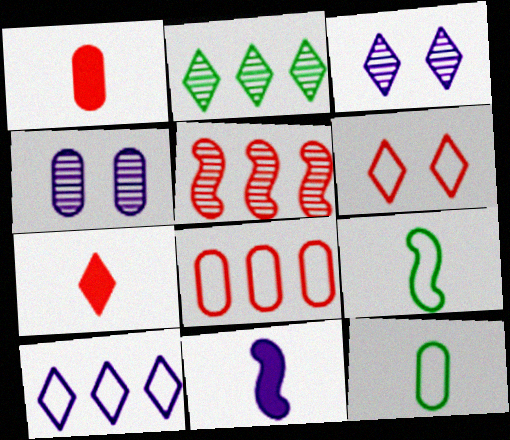[[1, 5, 6], 
[4, 10, 11]]